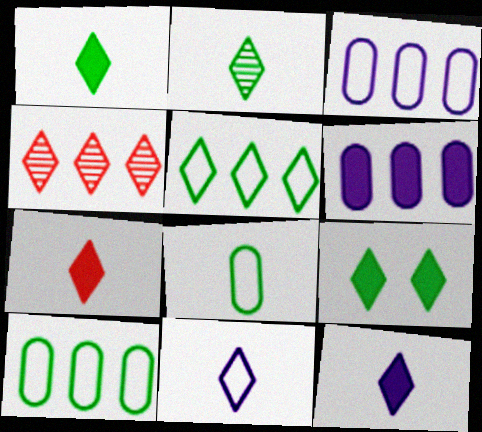[[1, 7, 12], 
[2, 5, 9], 
[2, 7, 11], 
[4, 9, 11]]